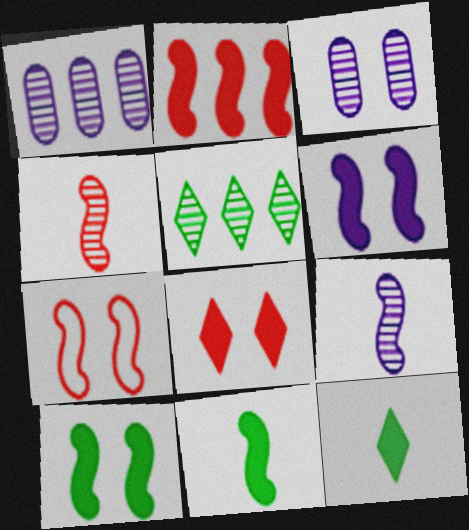[[1, 7, 12], 
[2, 4, 7], 
[2, 6, 11], 
[3, 4, 5]]